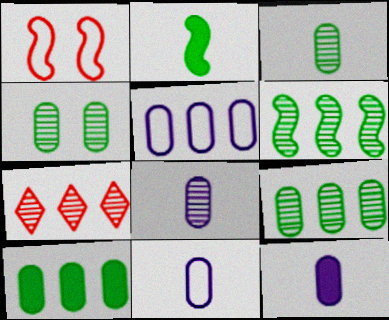[[3, 4, 9], 
[8, 11, 12]]